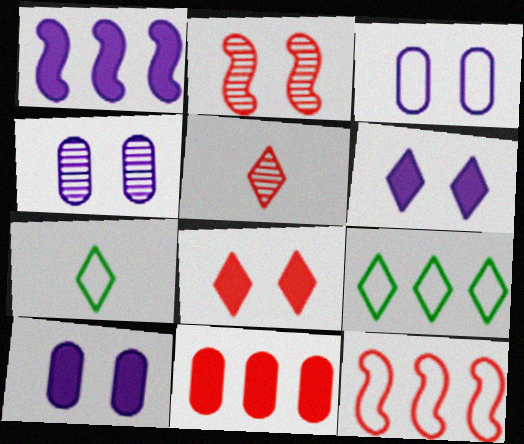[[3, 4, 10], 
[3, 7, 12], 
[5, 6, 9]]